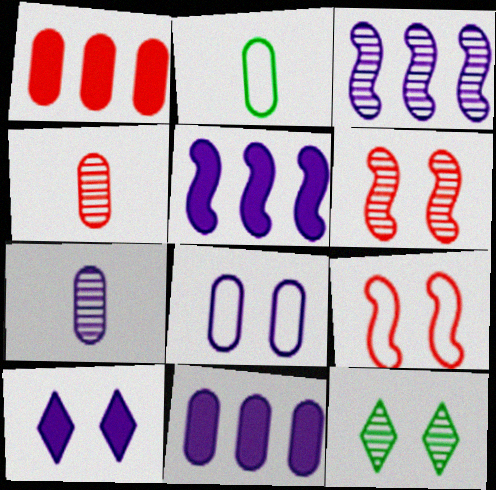[[3, 4, 12], 
[7, 8, 11]]